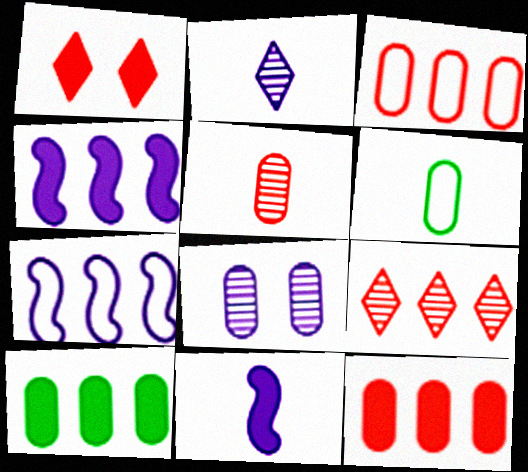[[1, 10, 11], 
[6, 8, 12], 
[7, 9, 10]]